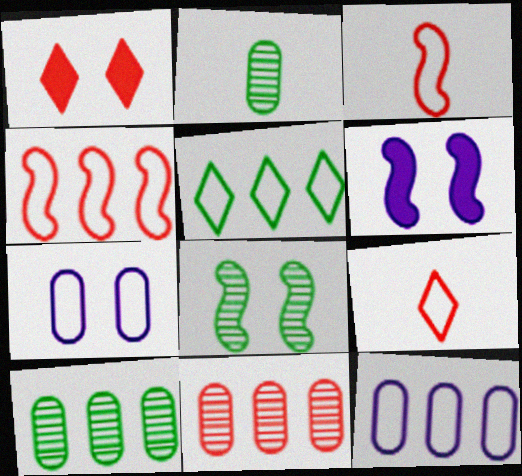[[1, 3, 11], 
[1, 7, 8], 
[3, 5, 7], 
[4, 5, 12], 
[6, 9, 10]]